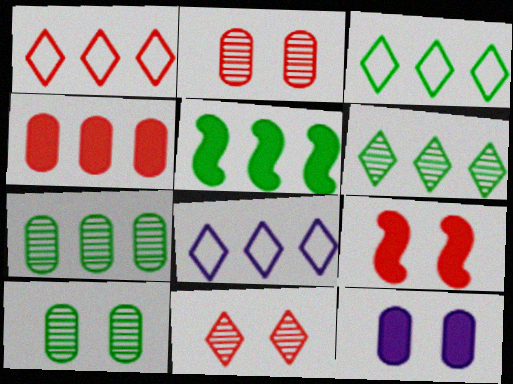[[1, 3, 8], 
[3, 5, 7]]